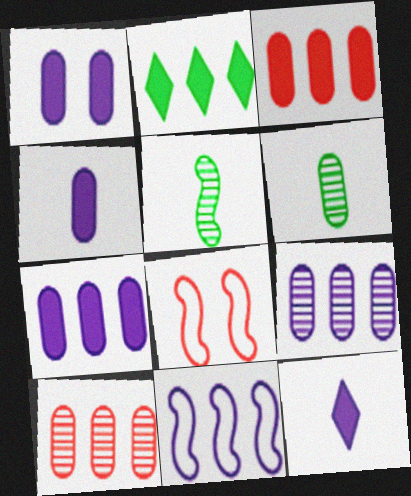[[1, 4, 7], 
[2, 10, 11]]